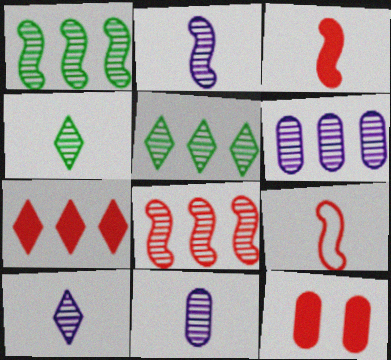[[2, 10, 11], 
[3, 7, 12], 
[5, 6, 8]]